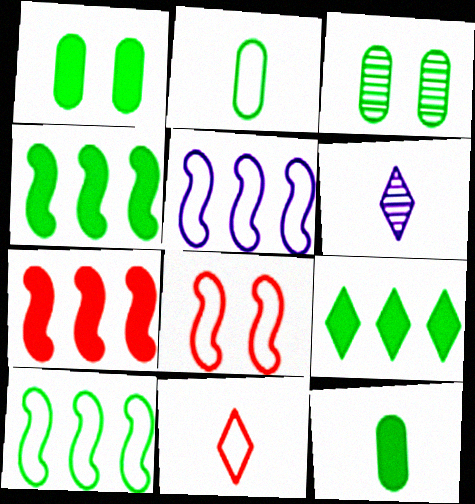[]